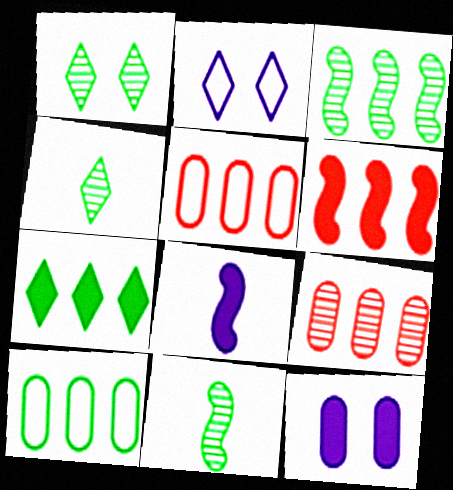[[1, 5, 8], 
[3, 7, 10]]